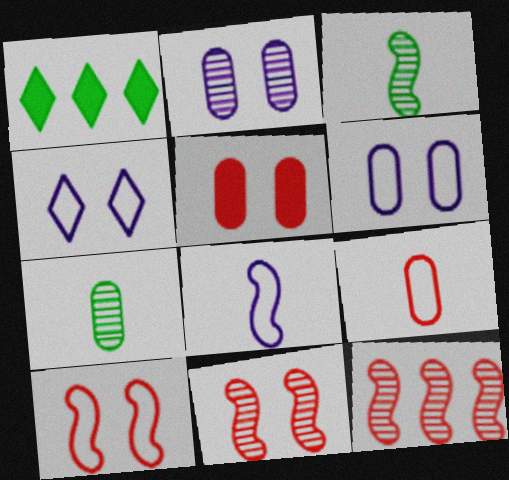[]